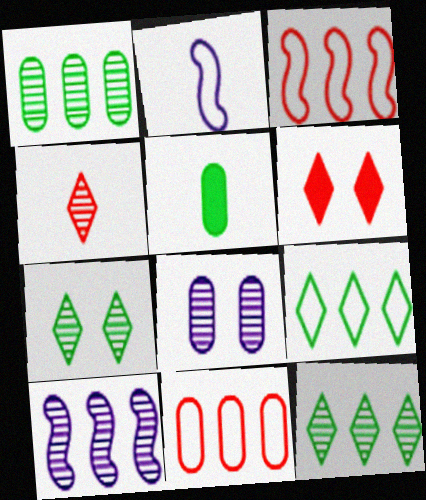[[1, 2, 6], 
[2, 4, 5], 
[5, 8, 11]]